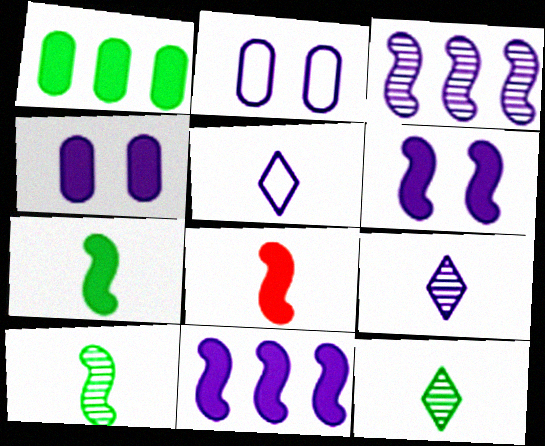[[2, 9, 11], 
[3, 4, 5]]